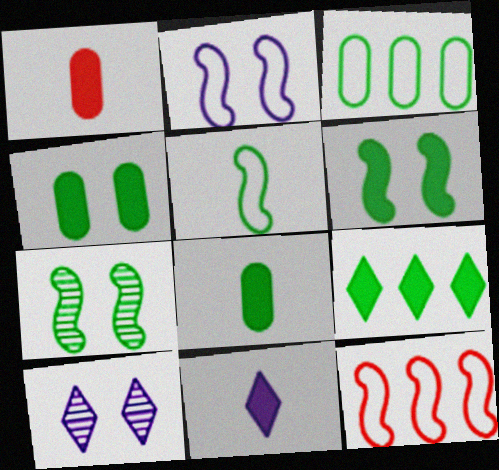[[2, 5, 12], 
[6, 8, 9], 
[8, 10, 12]]